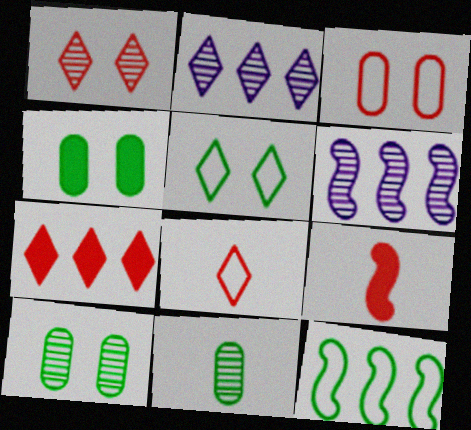[[1, 6, 11], 
[1, 7, 8], 
[4, 6, 8]]